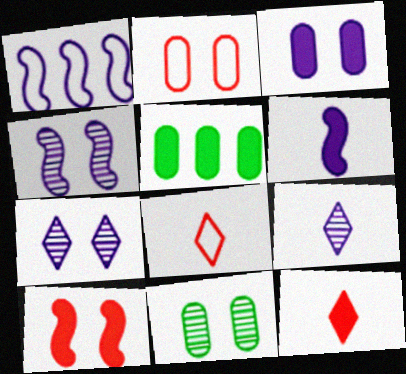[[1, 3, 9], 
[1, 4, 6], 
[1, 11, 12], 
[2, 3, 11], 
[4, 5, 8]]